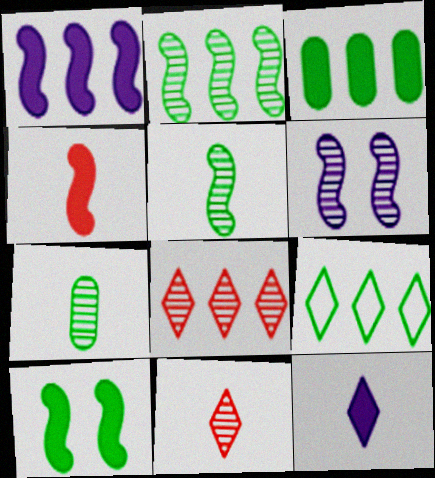[[1, 4, 10], 
[2, 3, 9], 
[6, 7, 8], 
[7, 9, 10]]